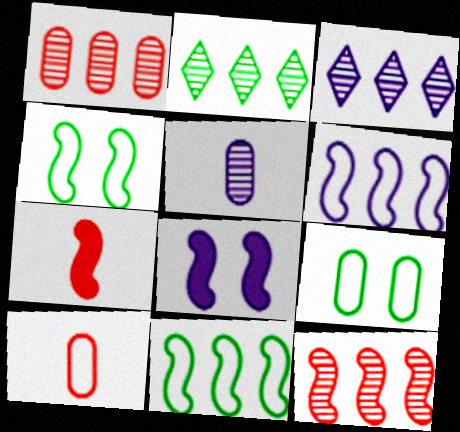[[2, 8, 10], 
[3, 7, 9]]